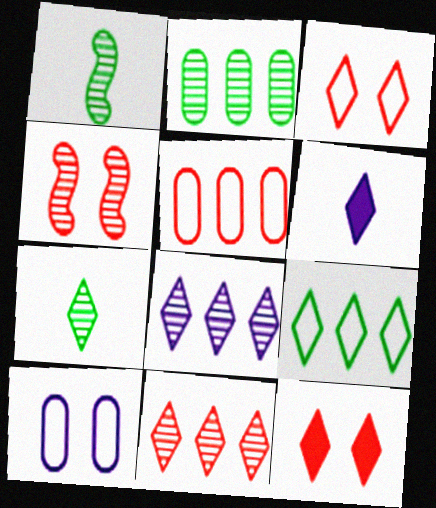[]